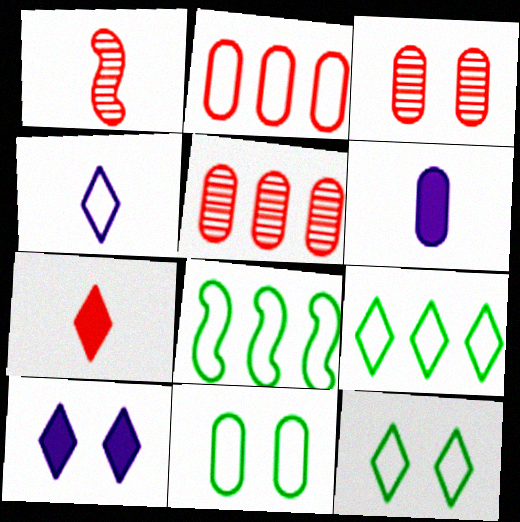[[5, 6, 11]]